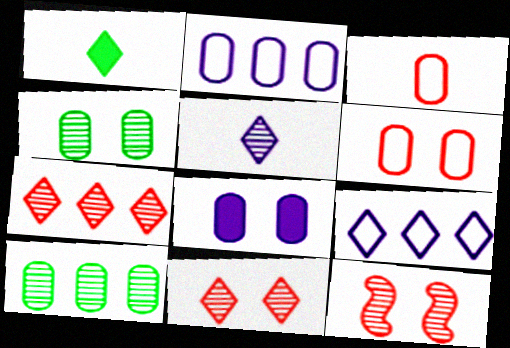[[1, 2, 12], 
[1, 9, 11], 
[3, 8, 10], 
[4, 6, 8], 
[5, 10, 12]]